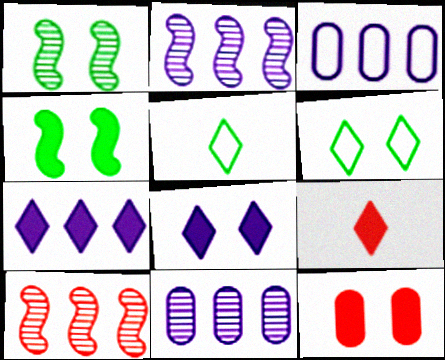[[1, 3, 9], 
[2, 3, 7], 
[2, 5, 12], 
[4, 8, 12]]